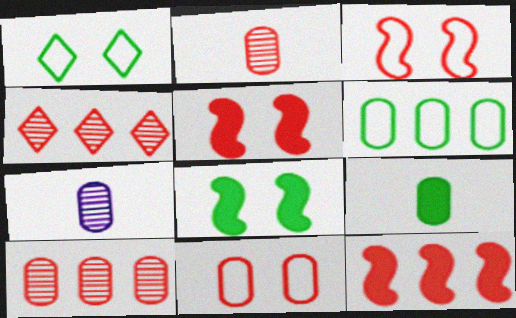[[1, 7, 12]]